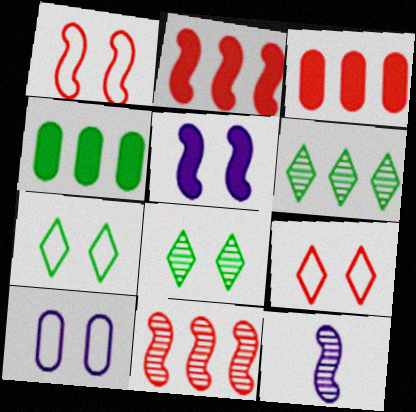[[1, 7, 10], 
[3, 7, 12], 
[4, 9, 12]]